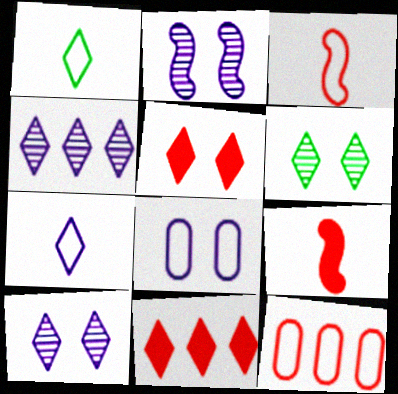[[1, 4, 5], 
[1, 10, 11], 
[6, 7, 11]]